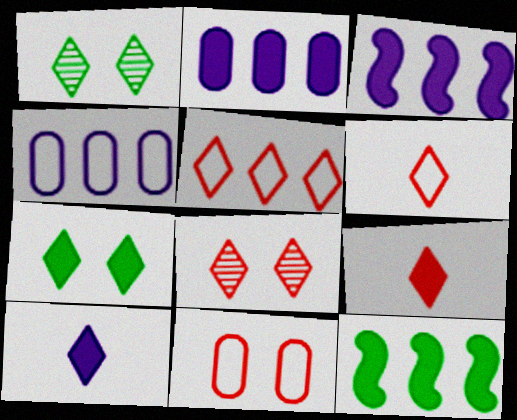[[1, 5, 10], 
[5, 8, 9]]